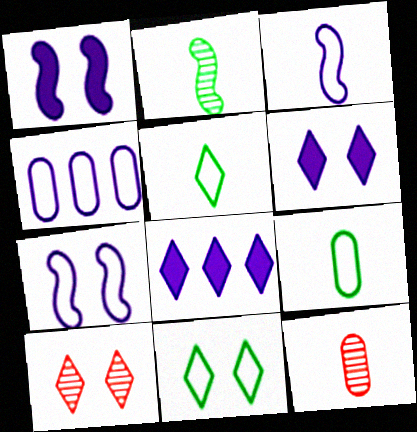[[5, 8, 10], 
[6, 10, 11]]